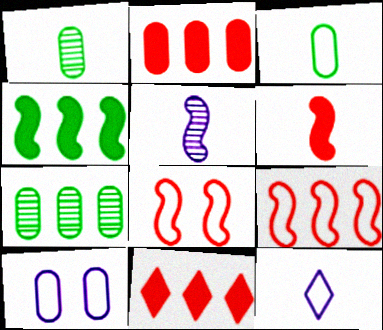[[1, 2, 10], 
[1, 6, 12], 
[4, 5, 8]]